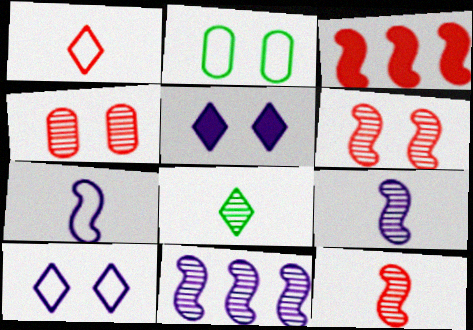[[1, 3, 4], 
[2, 5, 6], 
[4, 8, 11]]